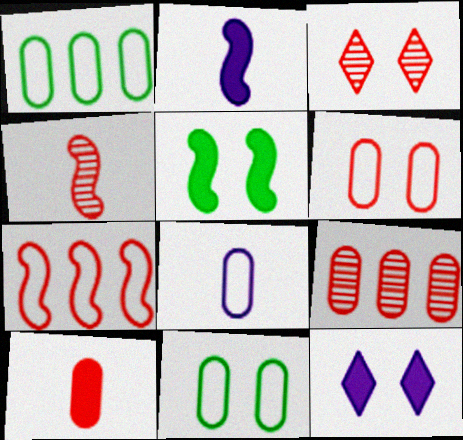[[1, 2, 3], 
[1, 4, 12], 
[1, 6, 8], 
[3, 4, 9], 
[3, 7, 10], 
[6, 9, 10]]